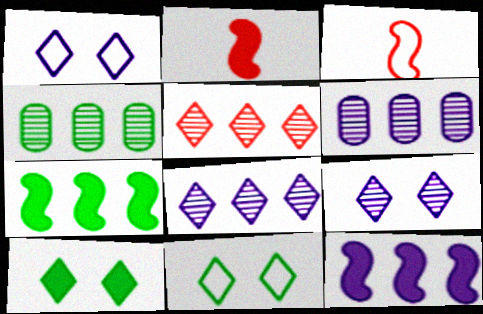[[1, 2, 4], 
[2, 6, 11], 
[3, 6, 10]]